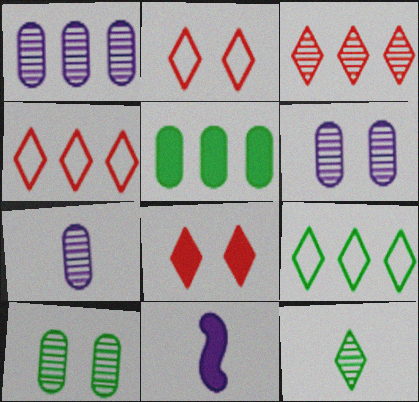[[1, 6, 7], 
[4, 10, 11], 
[5, 8, 11]]